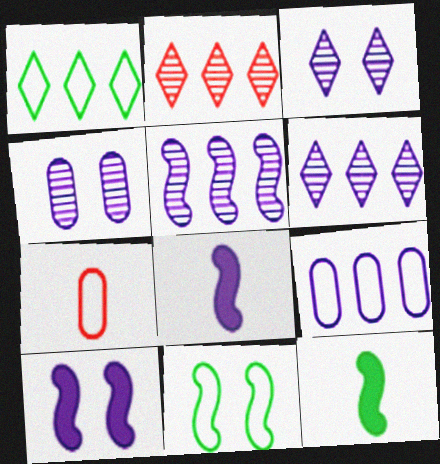[[3, 8, 9]]